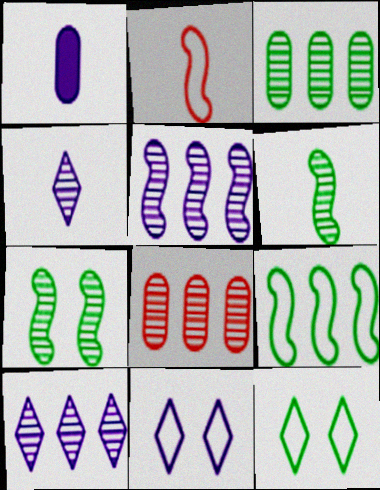[[1, 5, 11], 
[4, 7, 8]]